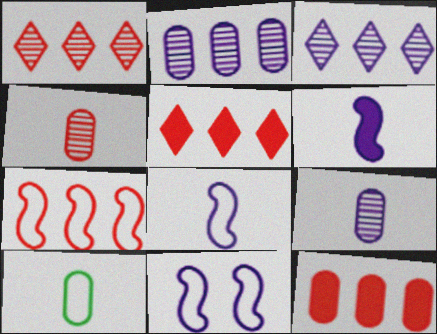[[1, 7, 12]]